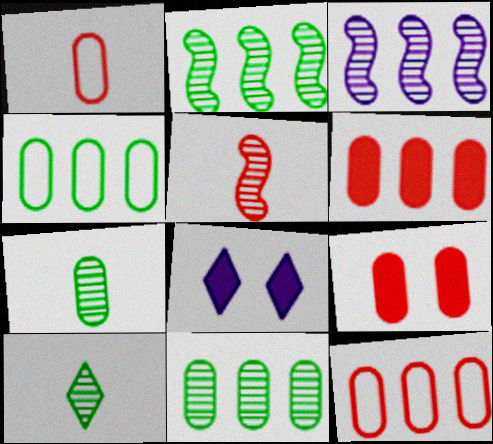[[1, 2, 8], 
[4, 5, 8]]